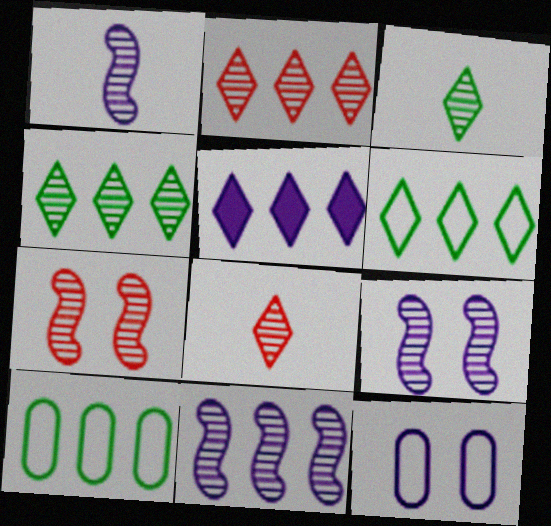[[1, 5, 12], 
[1, 9, 11], 
[2, 5, 6]]